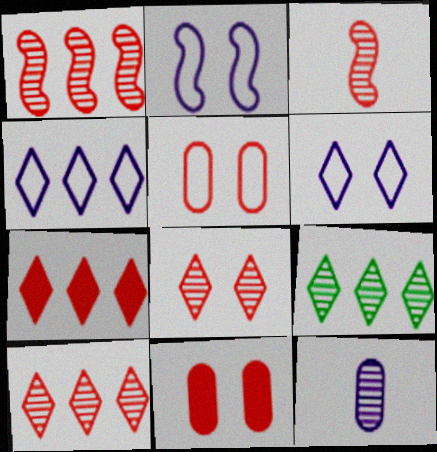[[3, 5, 7], 
[4, 7, 9]]